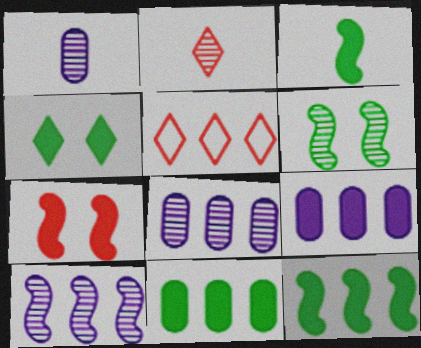[[2, 6, 8], 
[3, 4, 11], 
[5, 8, 12], 
[5, 10, 11]]